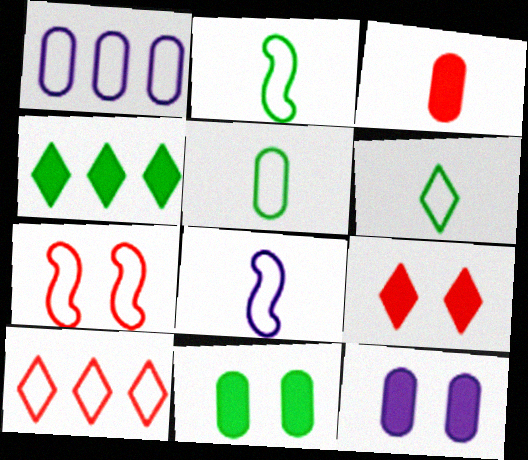[[1, 6, 7], 
[2, 5, 6]]